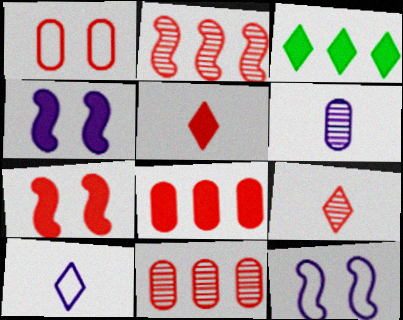[[1, 2, 5], 
[5, 7, 8]]